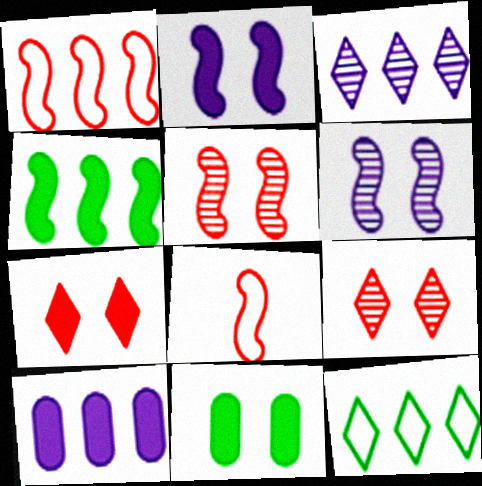[[2, 7, 11], 
[3, 8, 11], 
[4, 6, 8]]